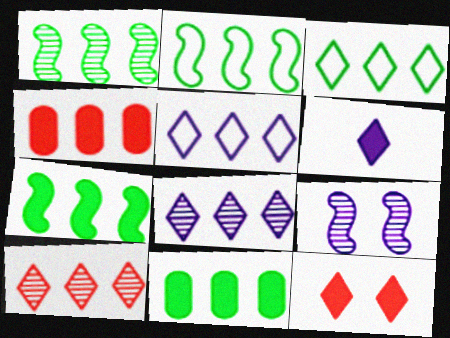[[1, 2, 7], 
[1, 3, 11], 
[1, 4, 5], 
[2, 4, 8]]